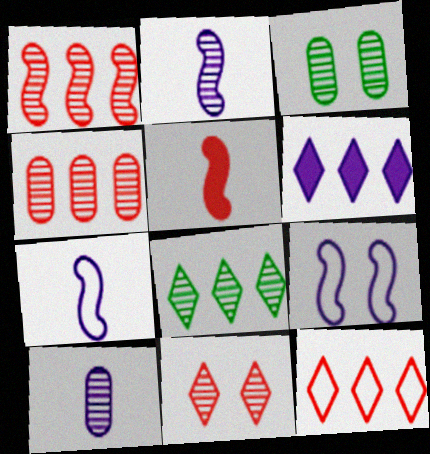[[3, 4, 10], 
[6, 8, 12], 
[6, 9, 10]]